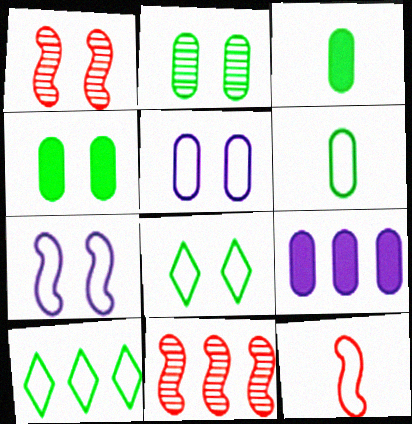[[5, 10, 12], 
[9, 10, 11]]